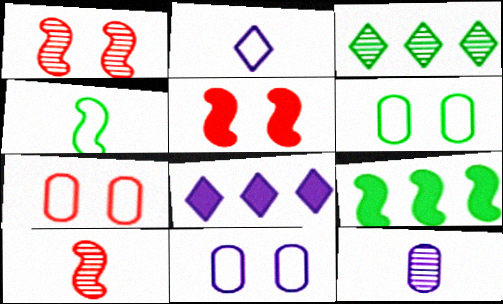[[1, 3, 12], 
[6, 7, 11], 
[6, 8, 10]]